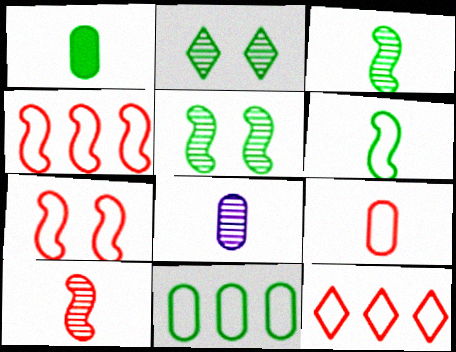[[1, 8, 9], 
[7, 9, 12]]